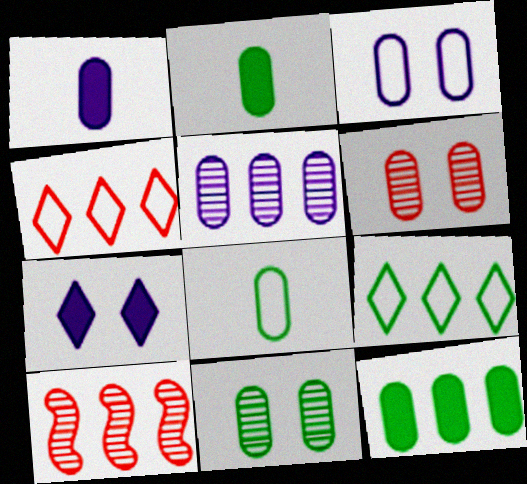[[1, 3, 5], 
[7, 8, 10], 
[8, 11, 12]]